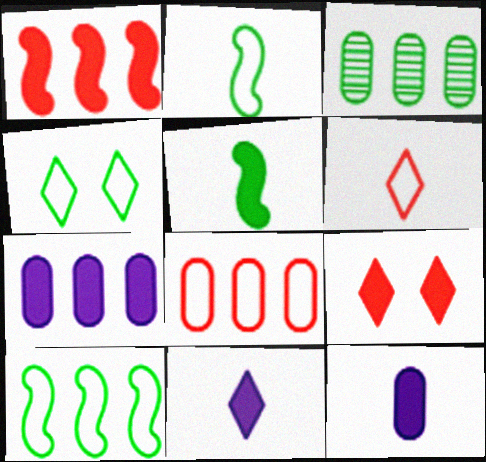[[3, 4, 5], 
[3, 7, 8], 
[5, 7, 9]]